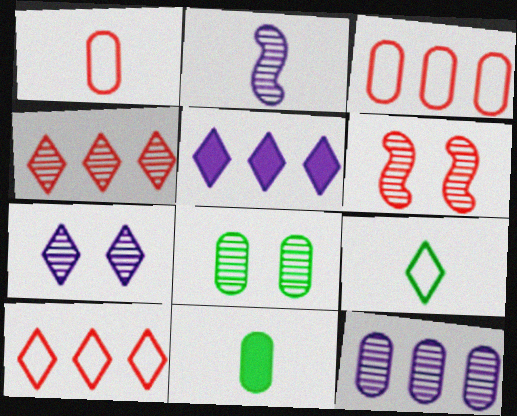[[2, 4, 8], 
[2, 7, 12], 
[6, 7, 8]]